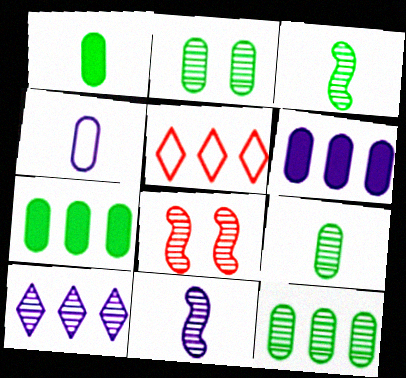[[2, 9, 12], 
[8, 9, 10]]